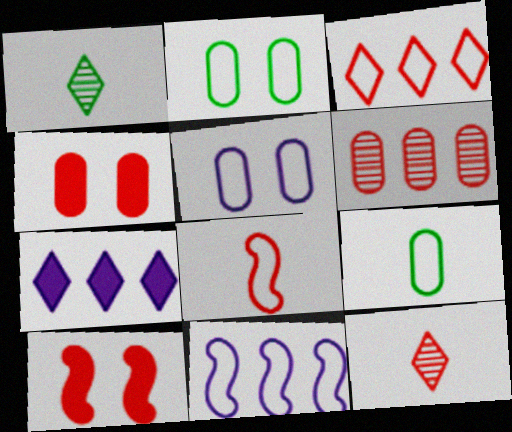[[1, 4, 11]]